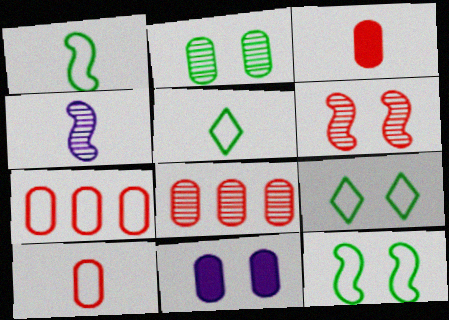[[3, 4, 5], 
[6, 9, 11]]